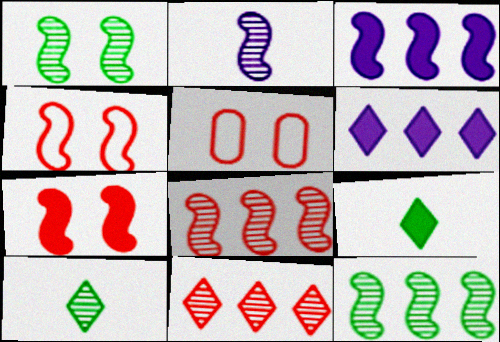[[1, 2, 8], 
[3, 5, 10]]